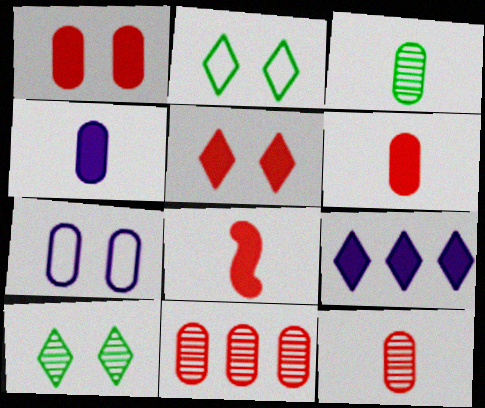[]